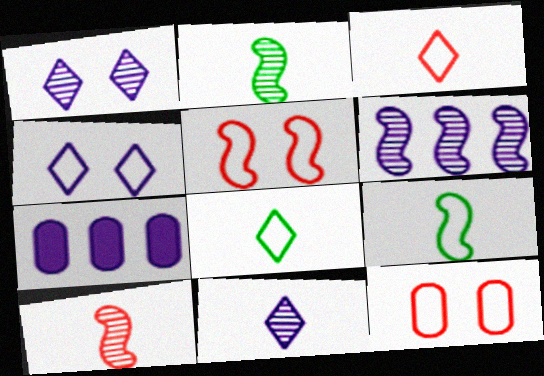[]